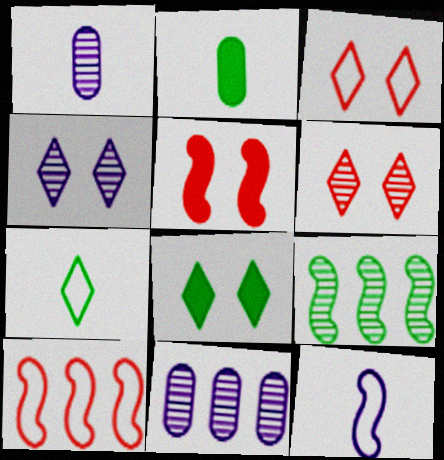[[1, 6, 9], 
[1, 8, 10], 
[2, 4, 10], 
[3, 4, 8], 
[5, 7, 11], 
[5, 9, 12]]